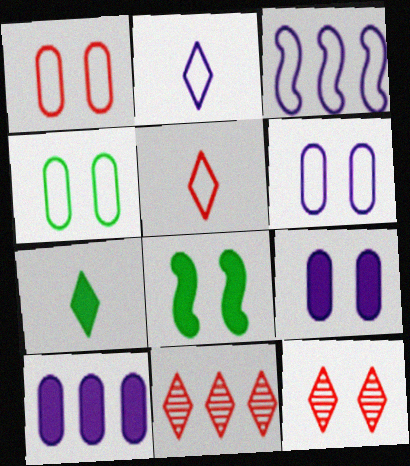[[1, 4, 6], 
[2, 3, 6], 
[3, 4, 5], 
[6, 8, 12]]